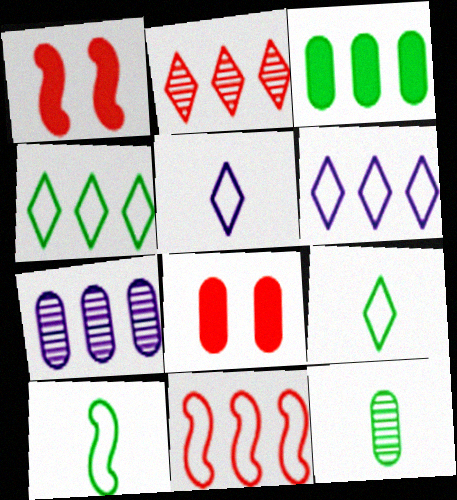[[1, 6, 12], 
[1, 7, 9]]